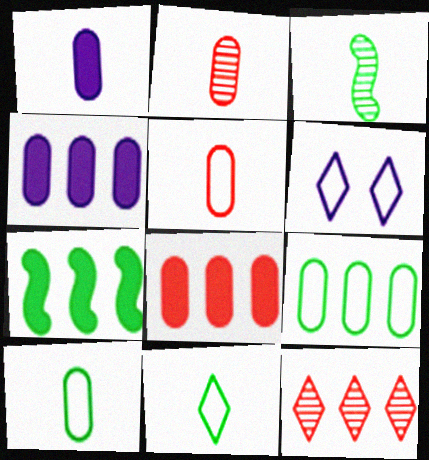[[1, 2, 10], 
[2, 6, 7], 
[3, 6, 8]]